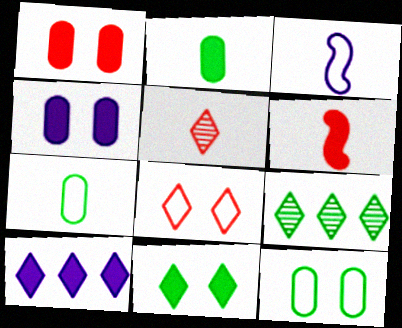[[1, 3, 9], 
[2, 3, 5]]